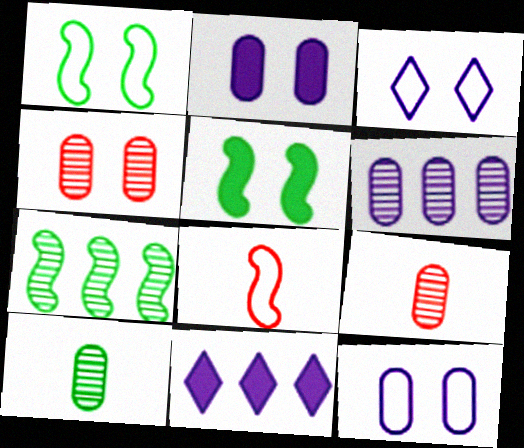[[1, 9, 11], 
[3, 4, 5], 
[4, 6, 10]]